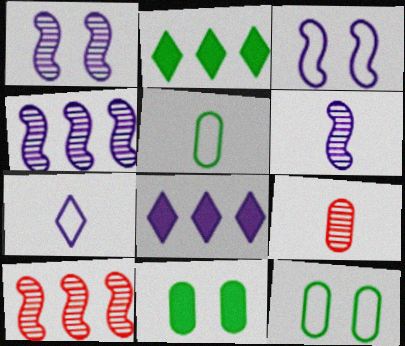[[1, 4, 6], 
[2, 3, 9], 
[7, 10, 11]]